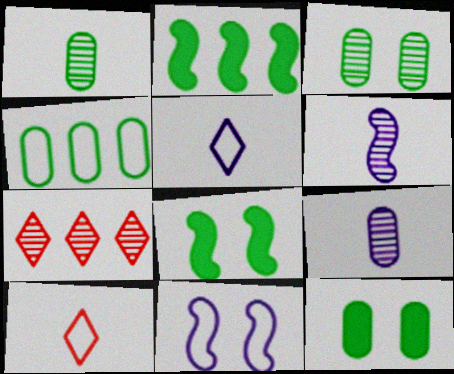[[1, 4, 12], 
[3, 6, 7], 
[4, 10, 11]]